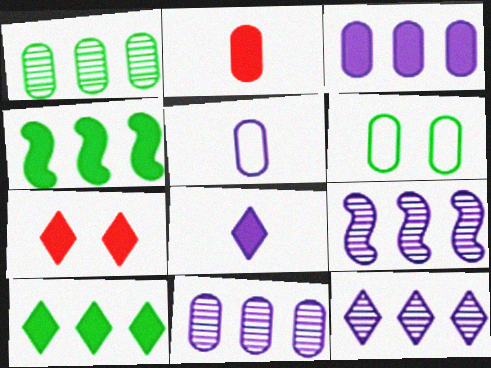[[2, 6, 11], 
[7, 8, 10], 
[9, 11, 12]]